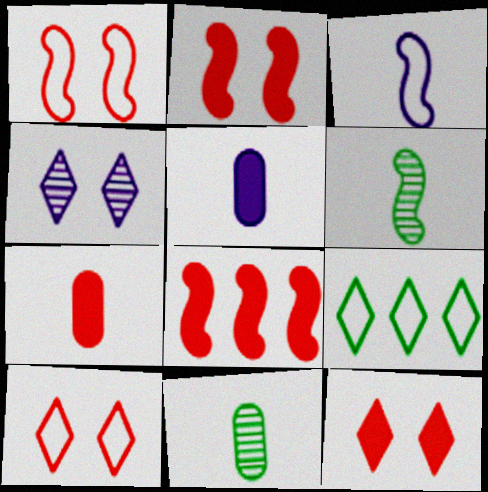[[7, 8, 12]]